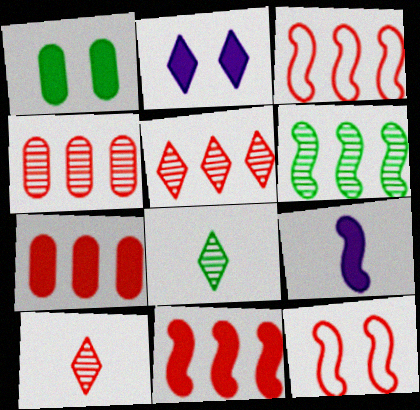[[3, 5, 7], 
[6, 9, 12], 
[7, 10, 12]]